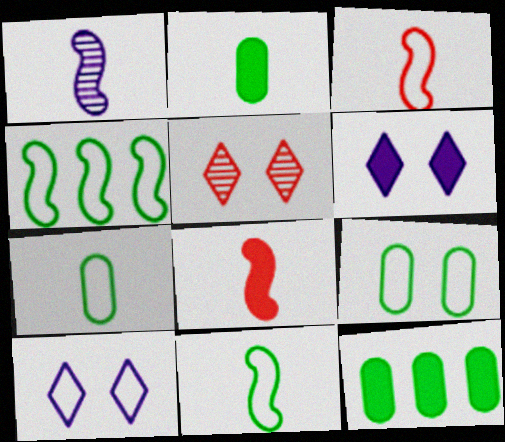[[1, 8, 11], 
[6, 8, 12]]